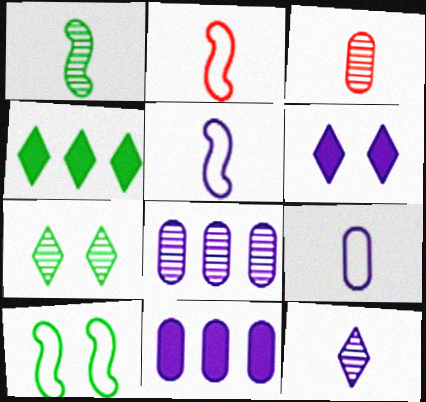[[1, 3, 12], 
[2, 7, 11], 
[5, 6, 8]]